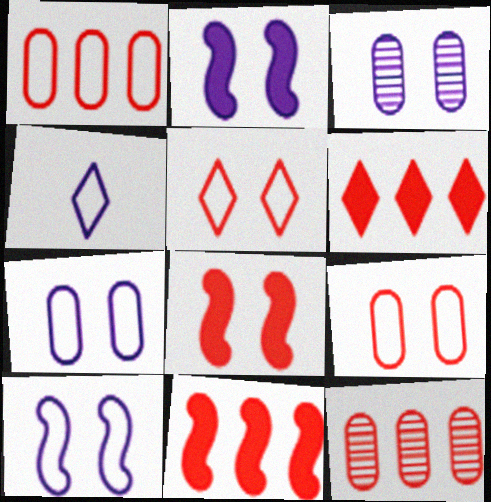[]